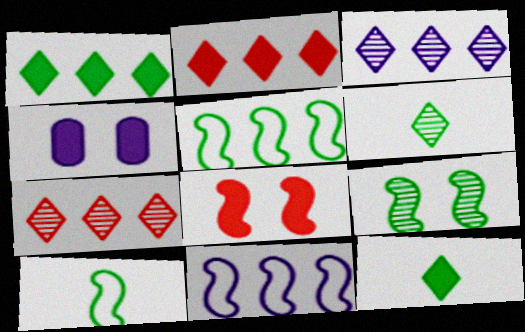[[4, 7, 10]]